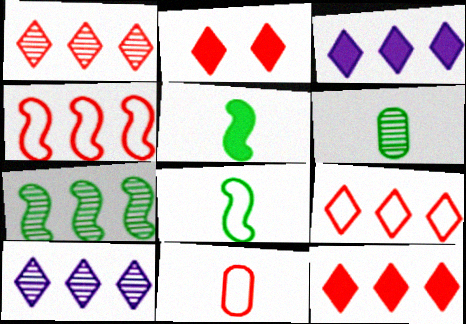[[1, 9, 12]]